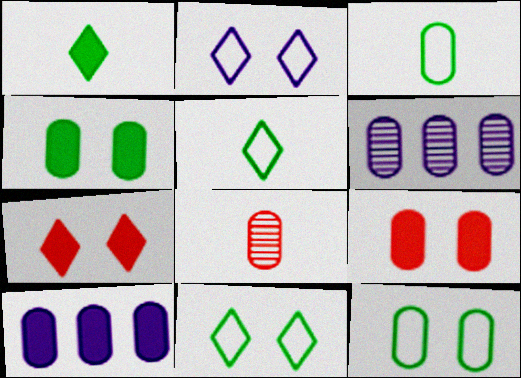[[3, 6, 9], 
[8, 10, 12]]